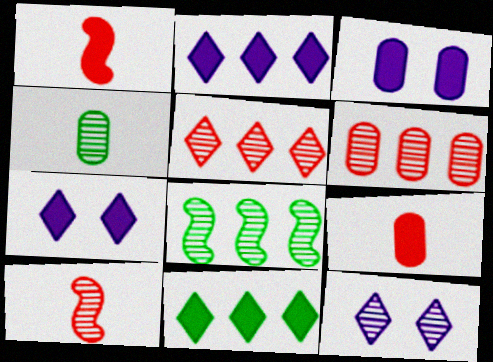[[1, 3, 11]]